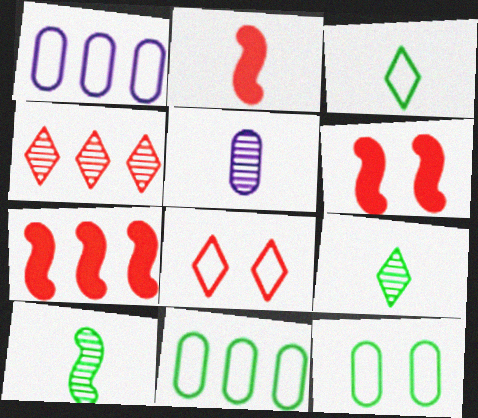[[1, 6, 9], 
[2, 3, 5], 
[2, 6, 7]]